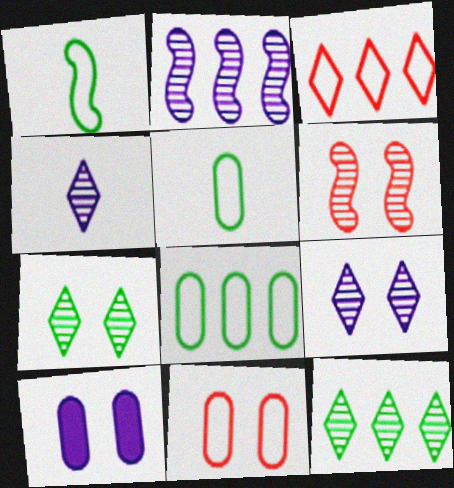[]